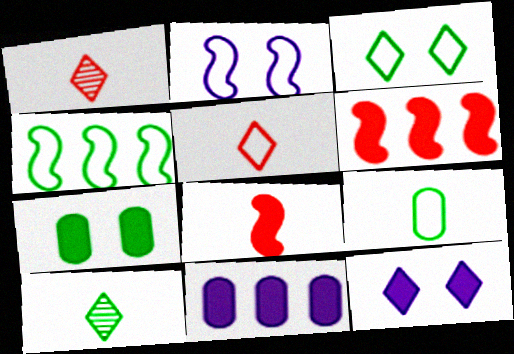[[3, 4, 9], 
[4, 7, 10]]